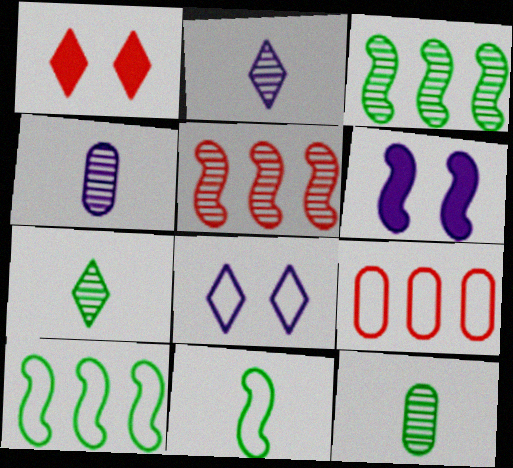[[1, 4, 10], 
[5, 6, 11], 
[6, 7, 9], 
[8, 9, 11]]